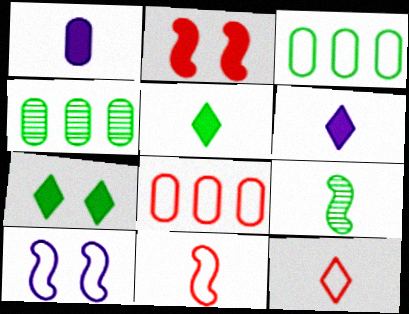[[1, 9, 12], 
[3, 7, 9], 
[3, 10, 12]]